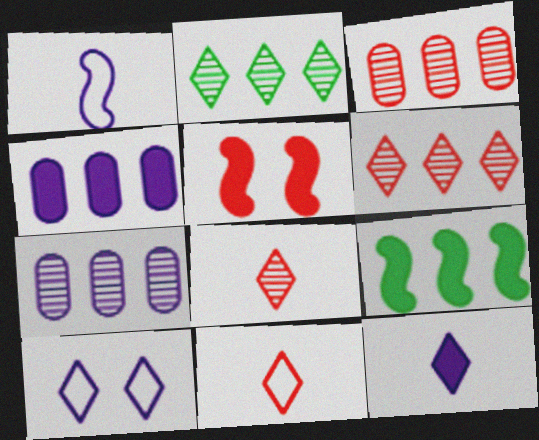[[3, 5, 11]]